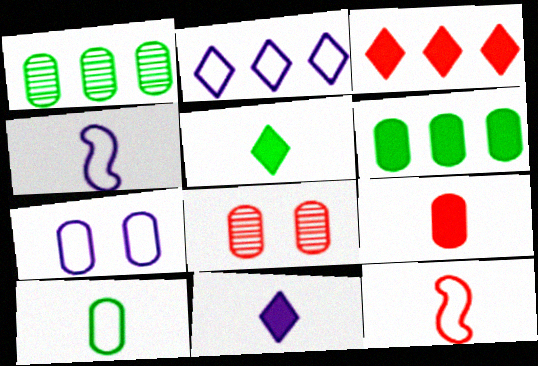[[1, 7, 9], 
[2, 4, 7], 
[3, 8, 12]]